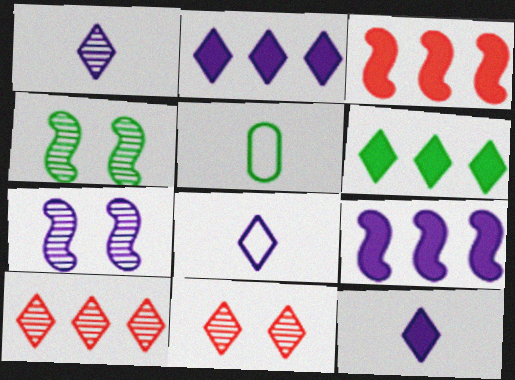[[1, 8, 12], 
[4, 5, 6], 
[5, 9, 11], 
[6, 8, 11]]